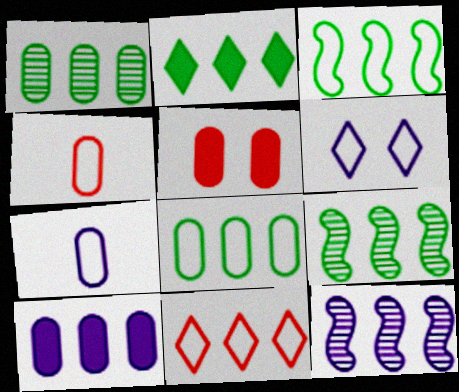[[1, 2, 3], 
[1, 5, 7], 
[2, 8, 9], 
[3, 4, 6], 
[9, 10, 11]]